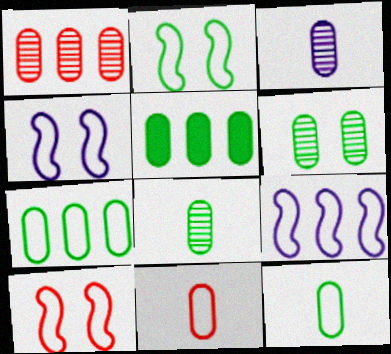[[1, 3, 6], 
[2, 4, 10], 
[5, 6, 12]]